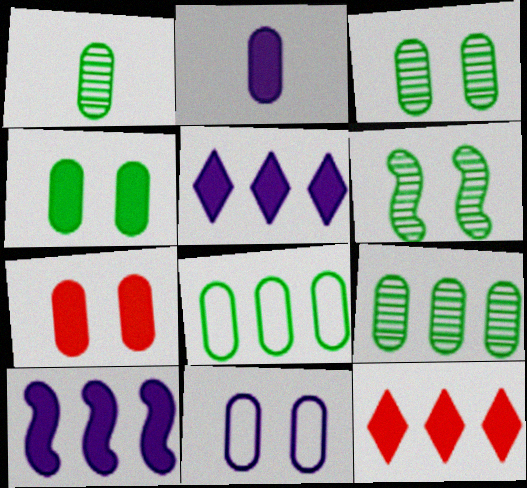[[1, 3, 9], 
[1, 4, 8], 
[3, 7, 11]]